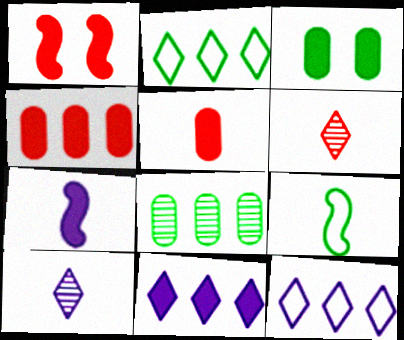[[5, 9, 10]]